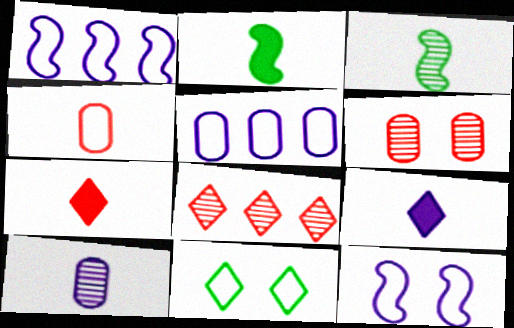[[1, 4, 11], 
[3, 4, 9], 
[8, 9, 11]]